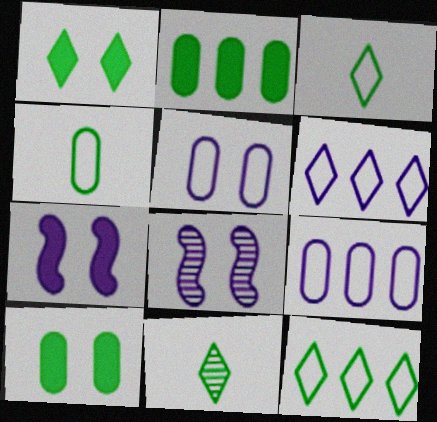[[1, 11, 12]]